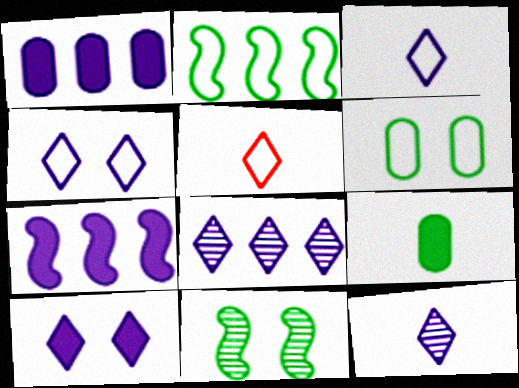[[1, 5, 11], 
[3, 8, 10]]